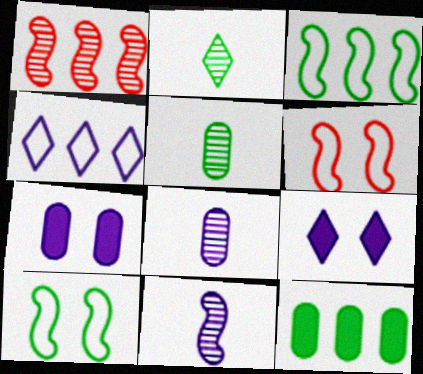[[1, 4, 12], 
[2, 10, 12], 
[4, 7, 11]]